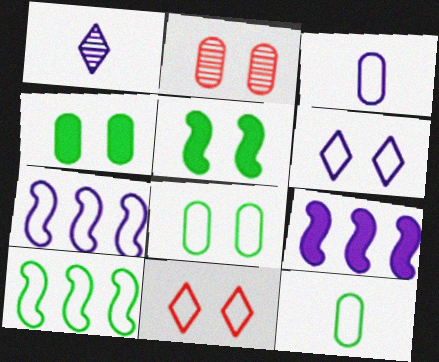[[2, 5, 6], 
[3, 6, 7], 
[3, 10, 11], 
[7, 11, 12]]